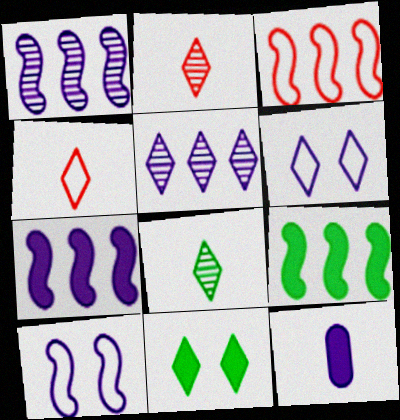[[1, 3, 9], 
[1, 6, 12], 
[4, 5, 11], 
[5, 10, 12]]